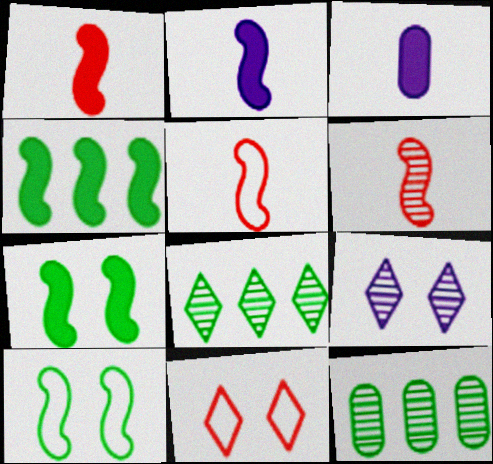[[1, 5, 6], 
[2, 11, 12], 
[6, 9, 12]]